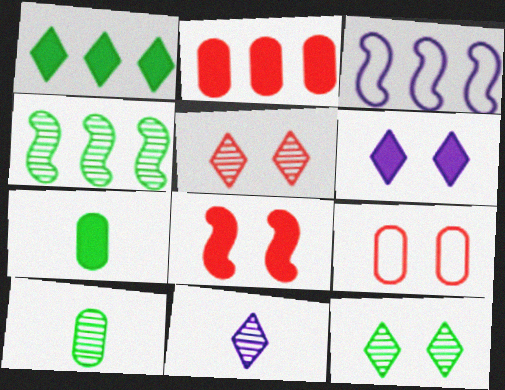[[3, 5, 7], 
[4, 10, 12], 
[5, 8, 9]]